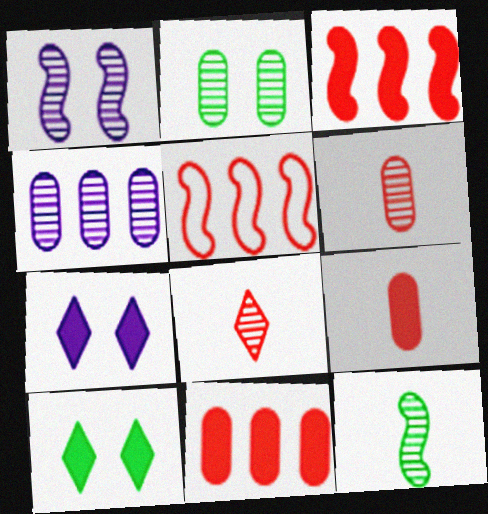[[2, 4, 6]]